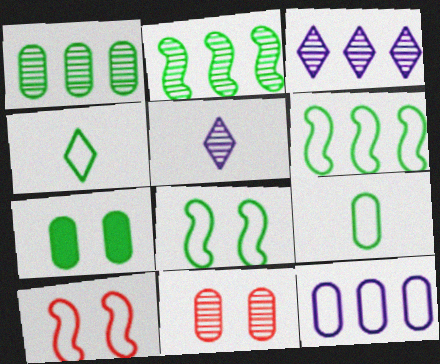[[1, 7, 9], 
[2, 4, 7], 
[2, 5, 11], 
[4, 10, 12]]